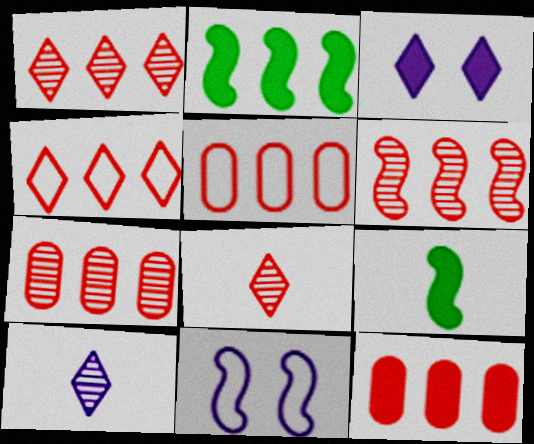[[1, 6, 7], 
[3, 9, 12], 
[4, 6, 12], 
[5, 7, 12], 
[6, 9, 11]]